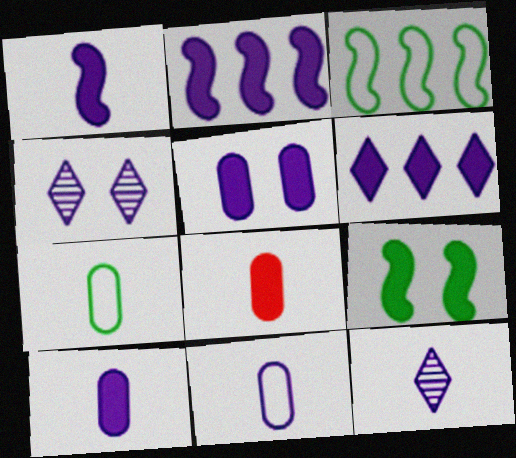[[1, 5, 6], 
[1, 11, 12], 
[2, 4, 11], 
[3, 4, 8], 
[6, 8, 9]]